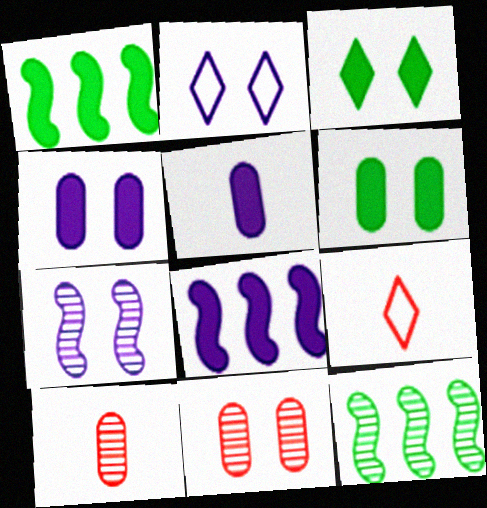[[1, 2, 10], 
[2, 4, 7], 
[4, 9, 12]]